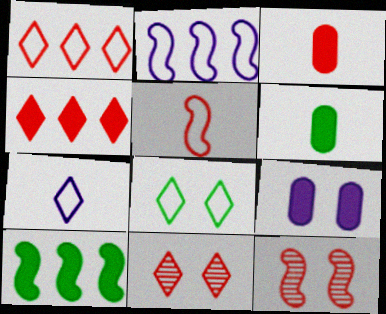[[1, 3, 12], 
[1, 7, 8], 
[2, 6, 11], 
[8, 9, 12]]